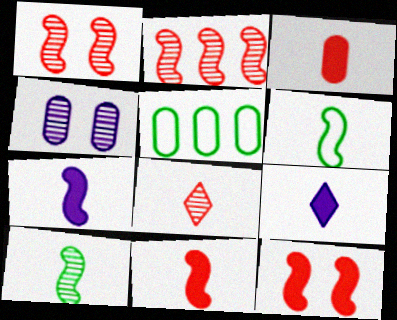[[1, 5, 9], 
[3, 4, 5]]